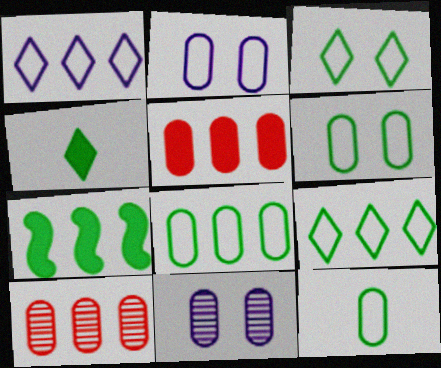[[1, 7, 10], 
[5, 11, 12], 
[6, 8, 12]]